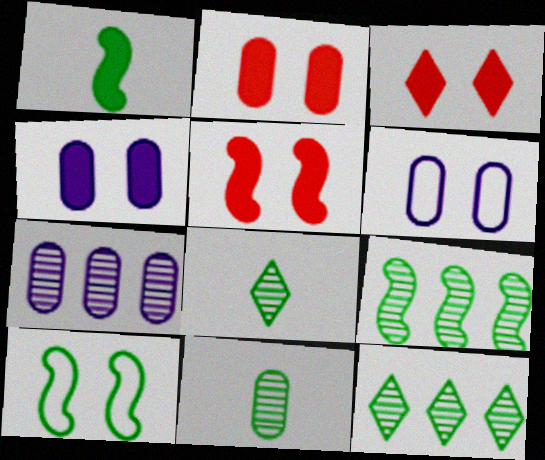[[1, 9, 10], 
[2, 3, 5]]